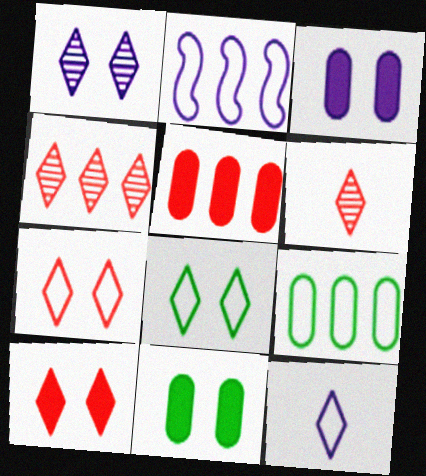[[1, 8, 10], 
[2, 6, 11]]